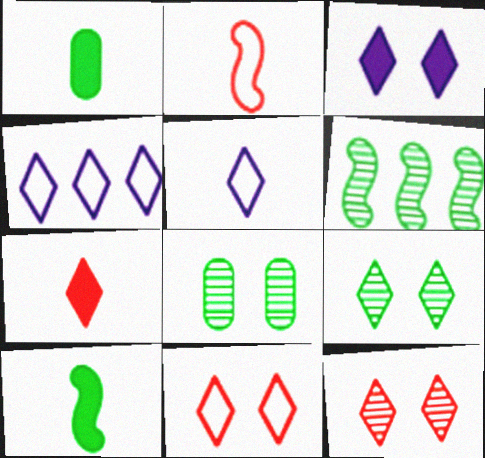[[3, 9, 11], 
[4, 7, 9]]